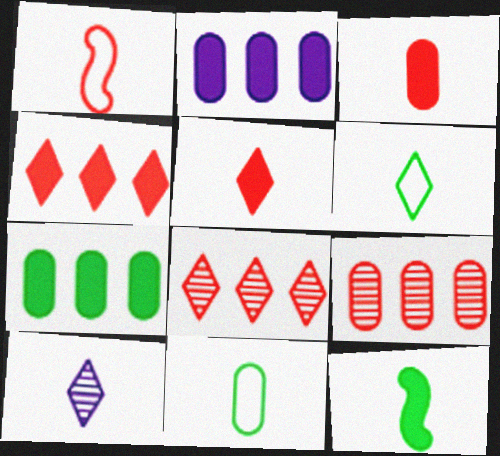[[5, 6, 10]]